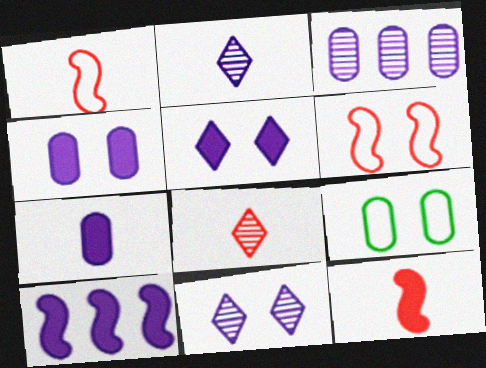[[5, 7, 10], 
[8, 9, 10]]